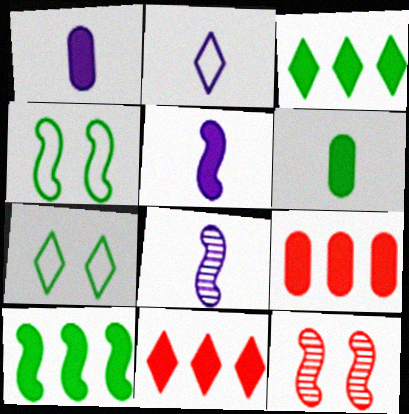[[1, 2, 8], 
[7, 8, 9]]